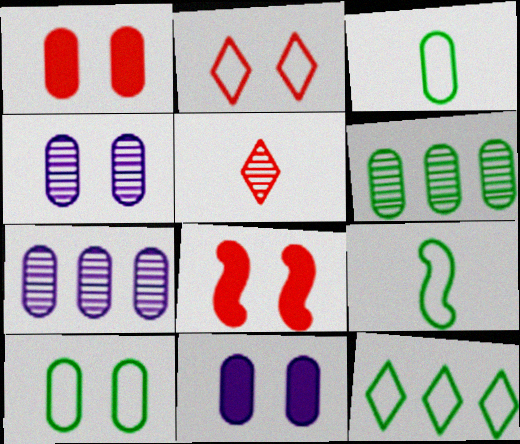[[1, 3, 7], 
[1, 4, 10], 
[9, 10, 12]]